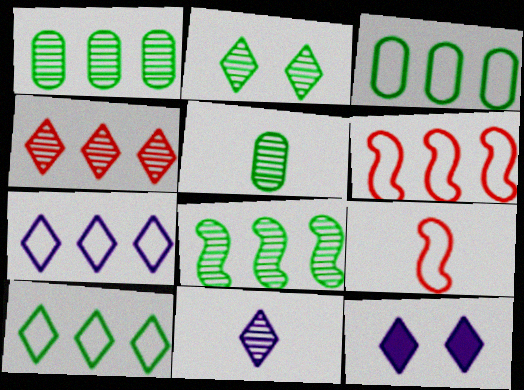[[1, 9, 12], 
[2, 4, 11], 
[2, 5, 8], 
[3, 6, 7], 
[5, 6, 12], 
[7, 11, 12]]